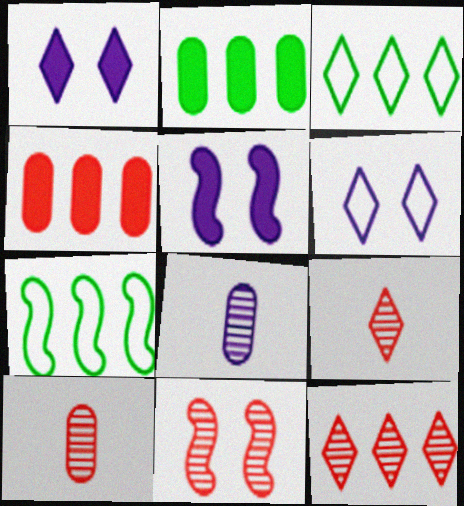[[1, 3, 9], 
[1, 7, 10], 
[3, 5, 10], 
[10, 11, 12]]